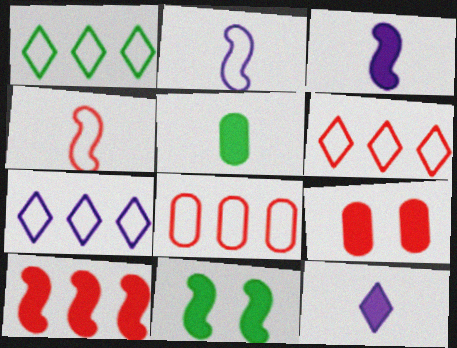[[1, 6, 7], 
[3, 10, 11]]